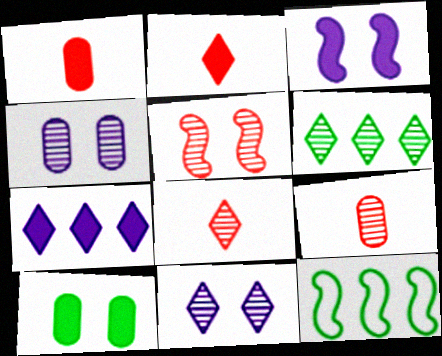[[1, 11, 12], 
[2, 4, 12], 
[6, 8, 11]]